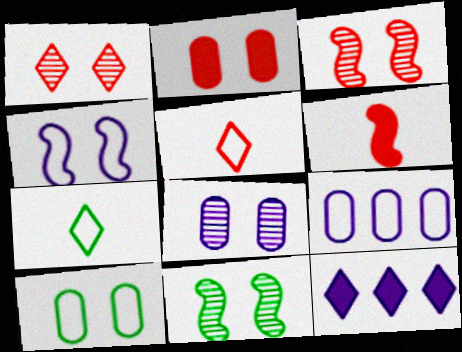[[1, 7, 12], 
[1, 8, 11], 
[2, 8, 10]]